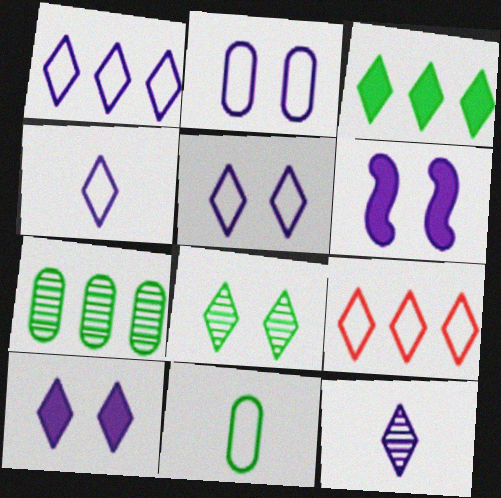[[1, 4, 5], 
[1, 10, 12]]